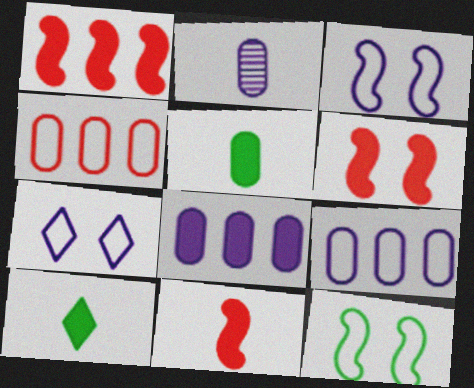[[1, 6, 11], 
[6, 8, 10]]